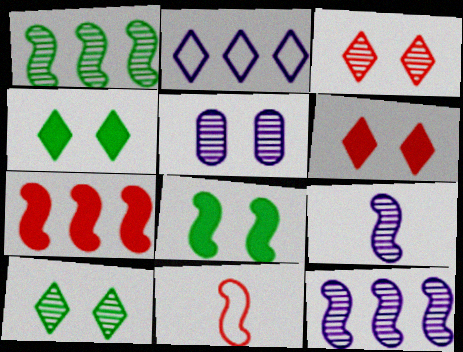[[8, 11, 12]]